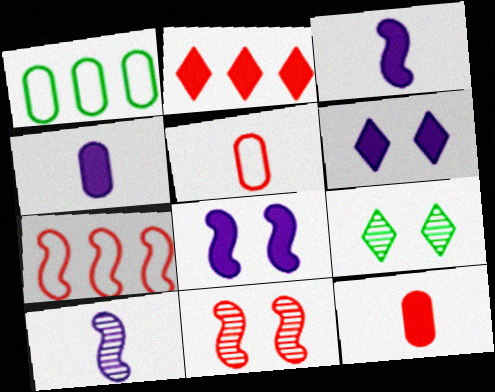[[2, 5, 11], 
[4, 7, 9]]